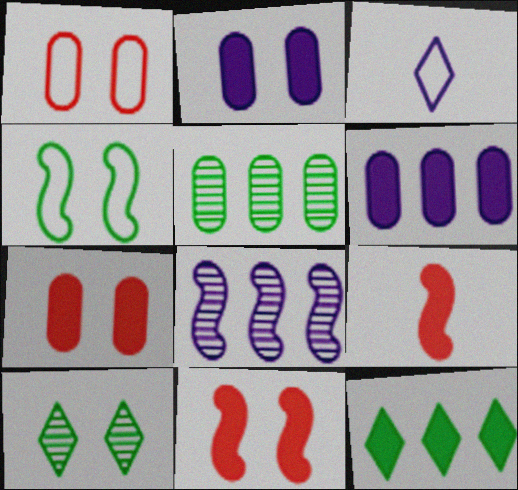[[2, 3, 8], 
[2, 9, 12], 
[3, 5, 11], 
[4, 8, 9]]